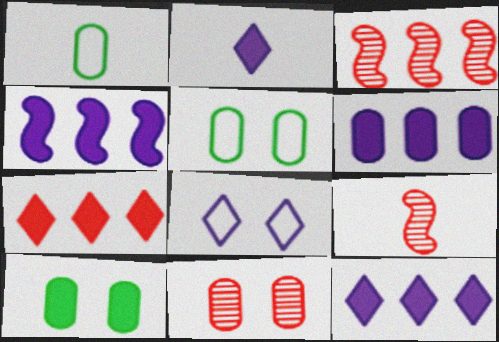[[1, 2, 9], 
[1, 6, 11], 
[2, 3, 5], 
[4, 6, 12], 
[5, 9, 12]]